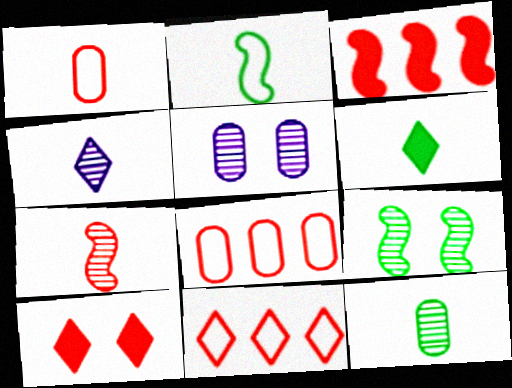[[2, 6, 12], 
[4, 7, 12], 
[7, 8, 10]]